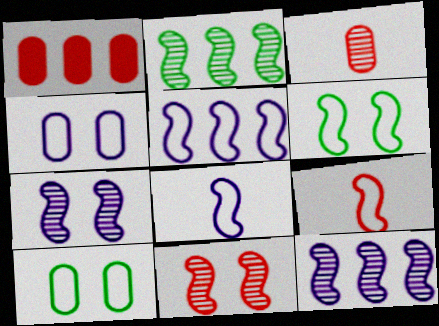[[5, 6, 9]]